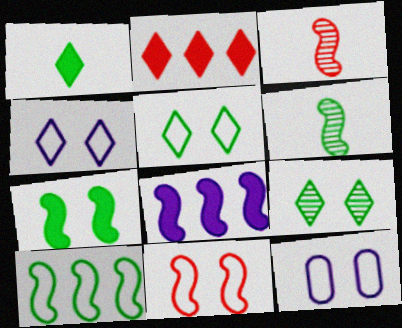[[2, 6, 12], 
[5, 11, 12], 
[6, 7, 10], 
[6, 8, 11]]